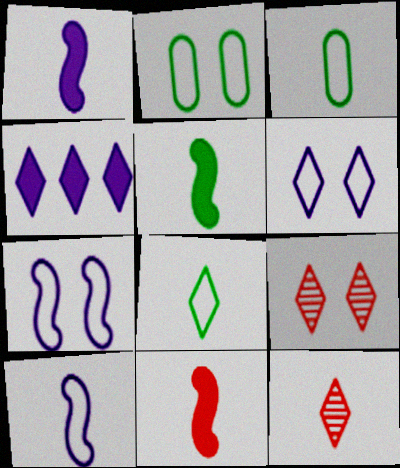[[1, 3, 12], 
[1, 5, 11], 
[4, 8, 9]]